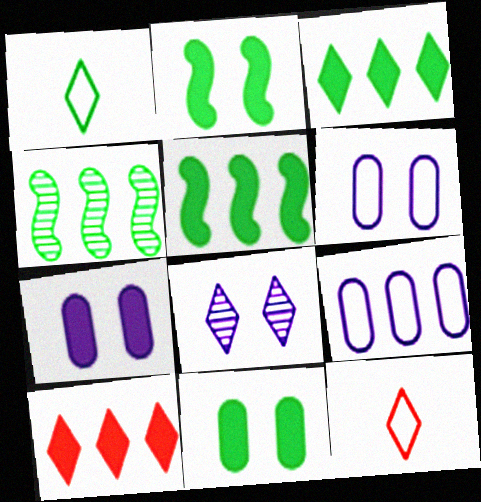[[1, 4, 11], 
[1, 8, 10], 
[3, 8, 12], 
[4, 7, 12], 
[4, 9, 10]]